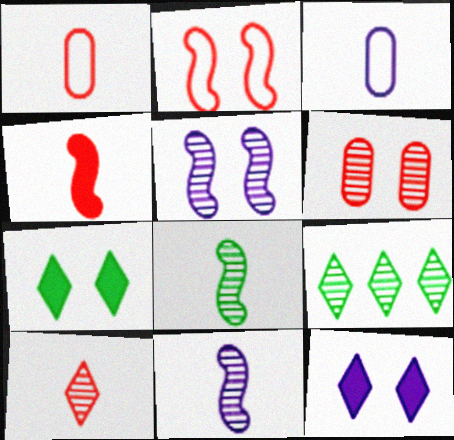[[1, 4, 10], 
[6, 9, 11]]